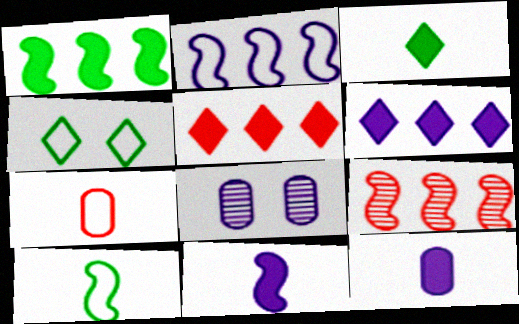[[1, 2, 9], 
[2, 4, 7], 
[4, 9, 12], 
[5, 8, 10]]